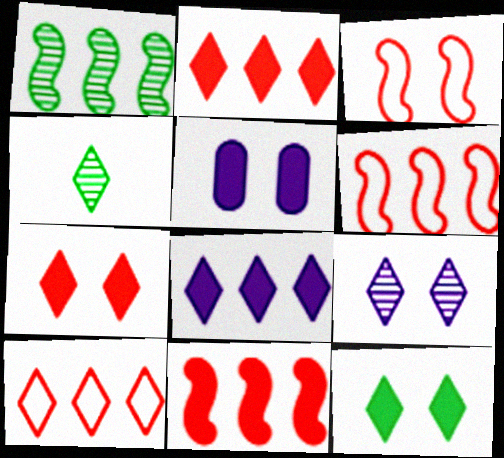[[4, 5, 6]]